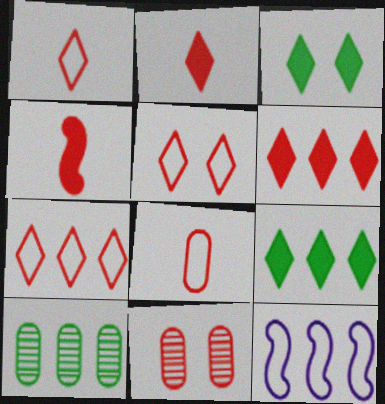[[1, 5, 7], 
[4, 7, 11], 
[6, 10, 12]]